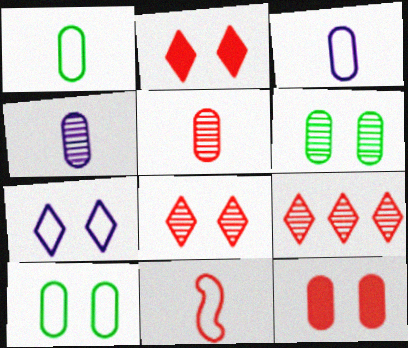[[9, 11, 12]]